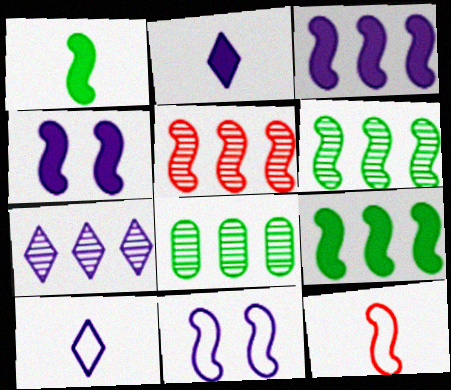[[1, 5, 11], 
[4, 6, 12], 
[5, 7, 8]]